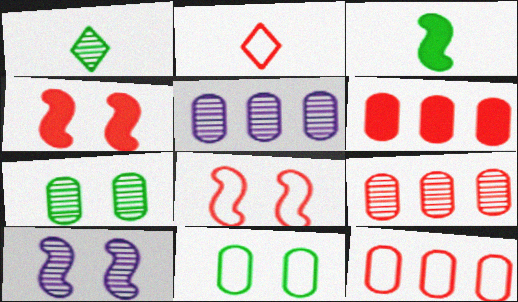[[1, 9, 10], 
[2, 4, 9], 
[2, 8, 12], 
[6, 9, 12]]